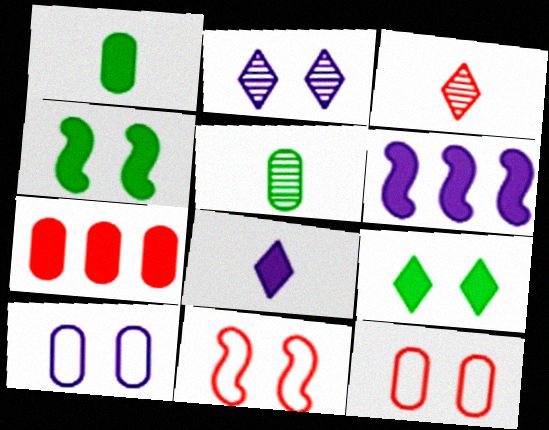[[2, 4, 12], 
[3, 7, 11], 
[4, 7, 8], 
[5, 7, 10]]